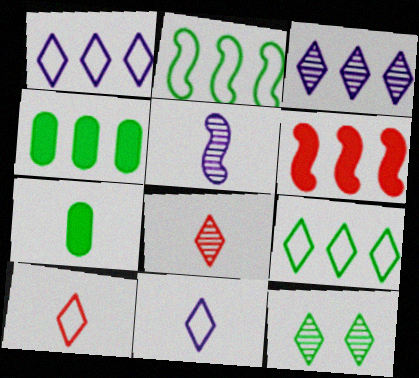[[2, 7, 12], 
[3, 8, 12], 
[5, 7, 10]]